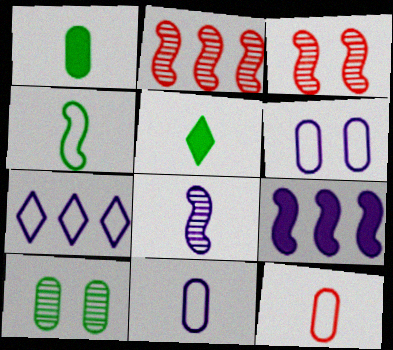[[1, 3, 7], 
[2, 5, 6], 
[3, 4, 9], 
[5, 8, 12]]